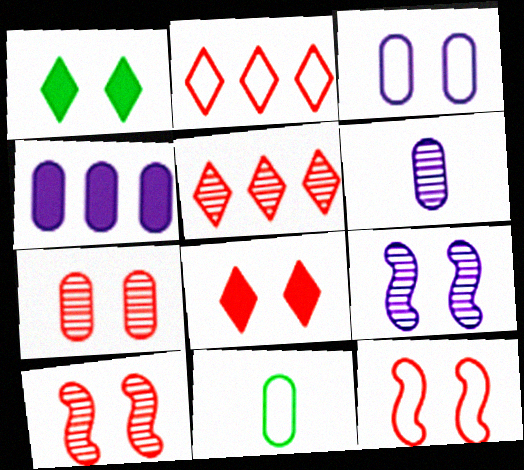[[1, 3, 10], 
[3, 4, 6], 
[4, 7, 11], 
[7, 8, 12]]